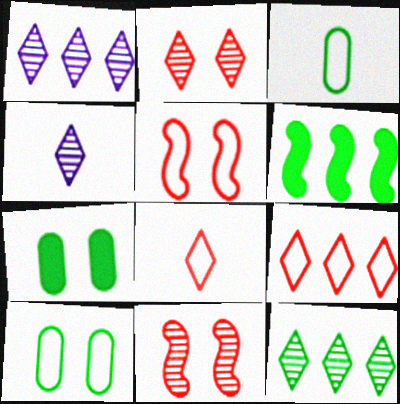[[2, 4, 12]]